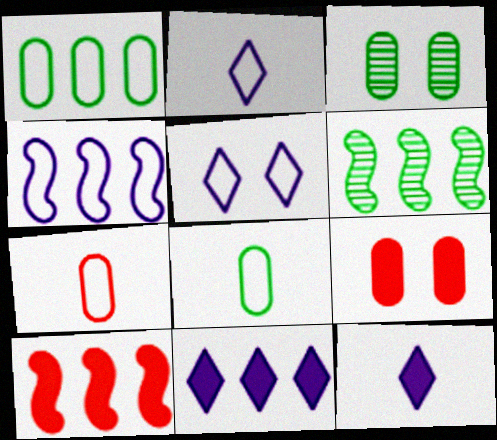[[2, 3, 10], 
[2, 6, 9], 
[4, 6, 10]]